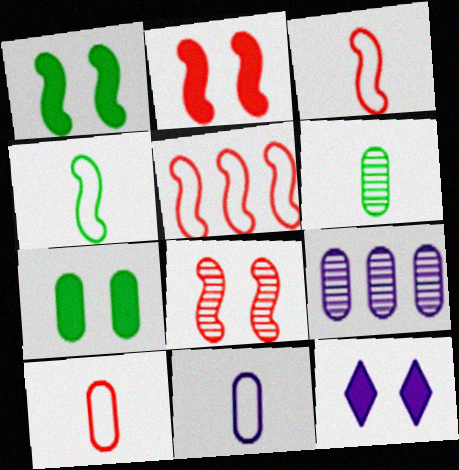[[2, 7, 12], 
[5, 6, 12], 
[7, 9, 10]]